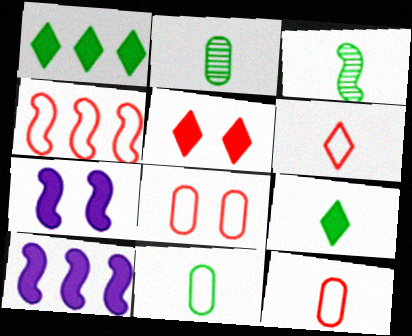[[3, 4, 7], 
[3, 9, 11], 
[4, 6, 8]]